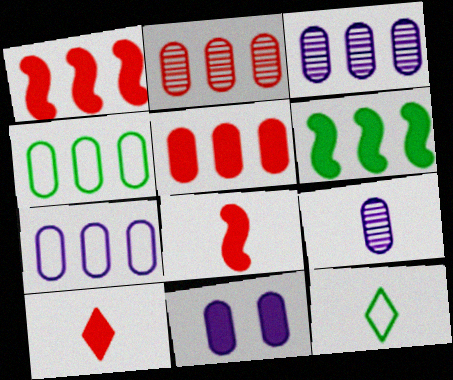[[3, 4, 5], 
[6, 10, 11], 
[7, 9, 11], 
[8, 9, 12]]